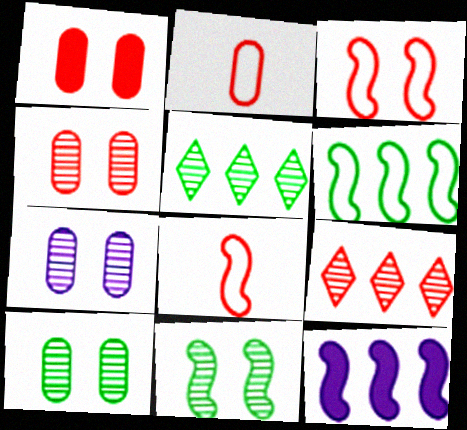[[1, 8, 9], 
[4, 7, 10], 
[8, 11, 12]]